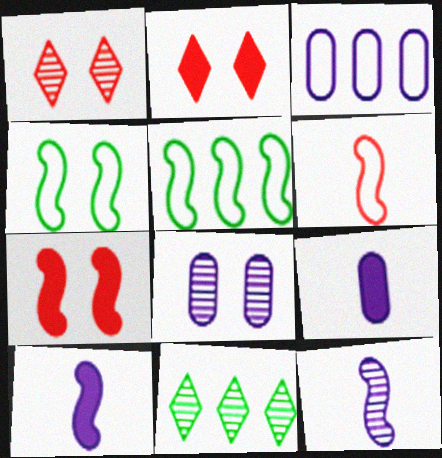[[1, 5, 9], 
[2, 4, 8], 
[3, 8, 9], 
[5, 7, 12]]